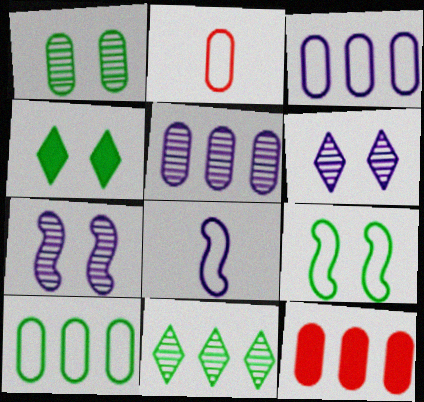[[1, 4, 9], 
[5, 10, 12]]